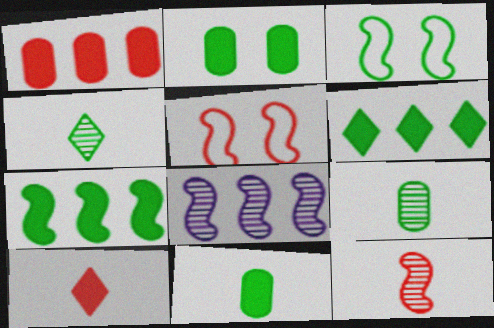[[3, 6, 9]]